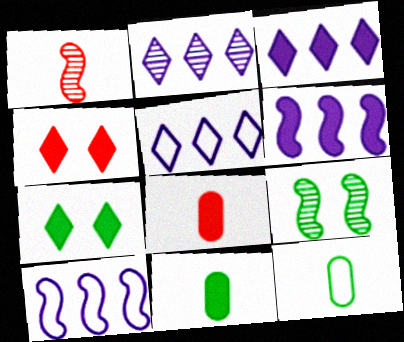[[2, 3, 5], 
[4, 6, 11], 
[5, 8, 9], 
[6, 7, 8]]